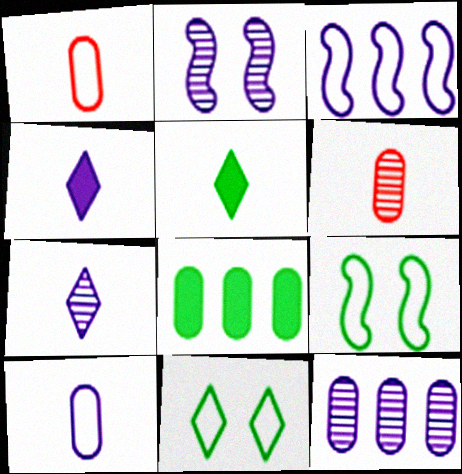[[1, 3, 11], 
[2, 7, 12]]